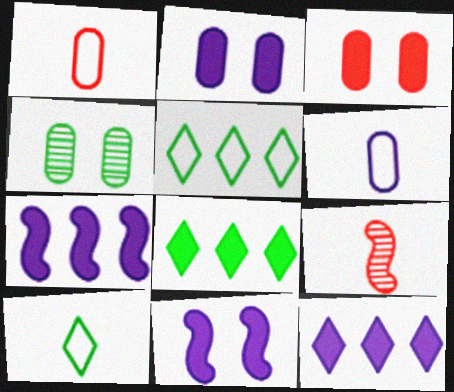[[2, 5, 9]]